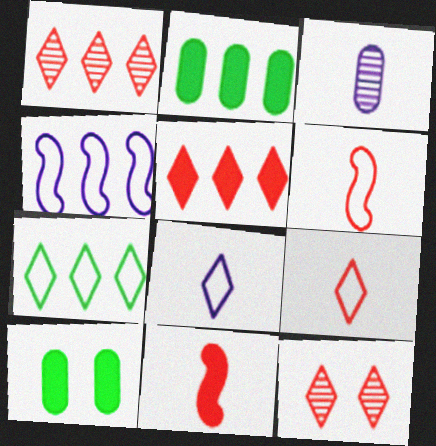[[1, 2, 4], 
[5, 9, 12]]